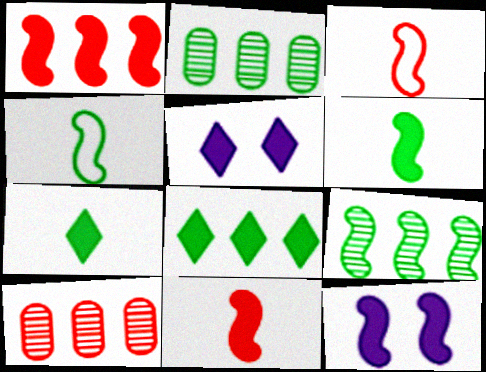[[1, 6, 12], 
[2, 3, 5], 
[3, 9, 12], 
[4, 5, 10]]